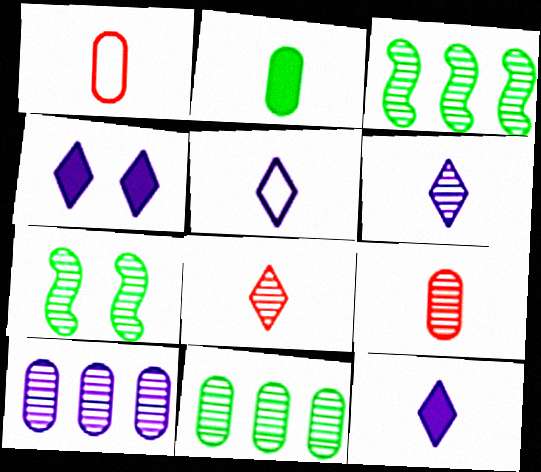[[1, 3, 4], 
[5, 6, 12], 
[7, 8, 10]]